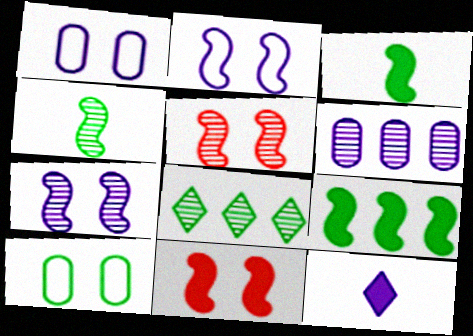[[2, 6, 12], 
[3, 8, 10]]